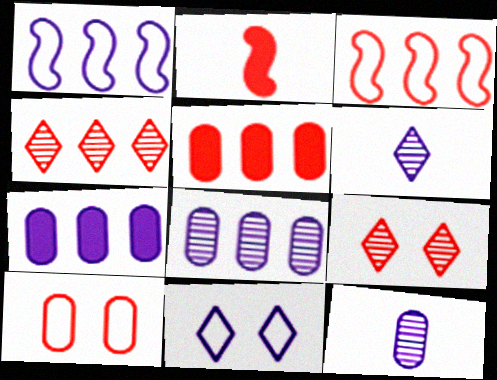[[2, 4, 10], 
[3, 4, 5]]